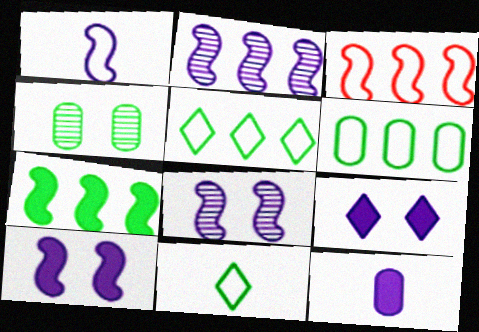[[1, 2, 10], 
[2, 3, 7], 
[4, 7, 11]]